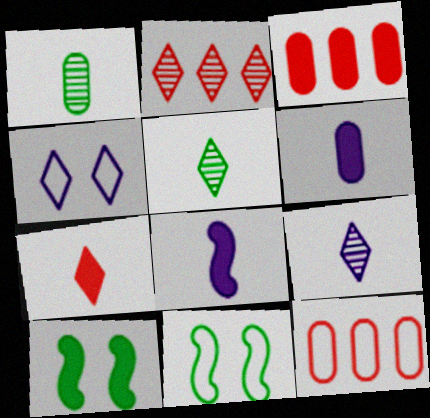[[2, 6, 11], 
[3, 9, 11], 
[9, 10, 12]]